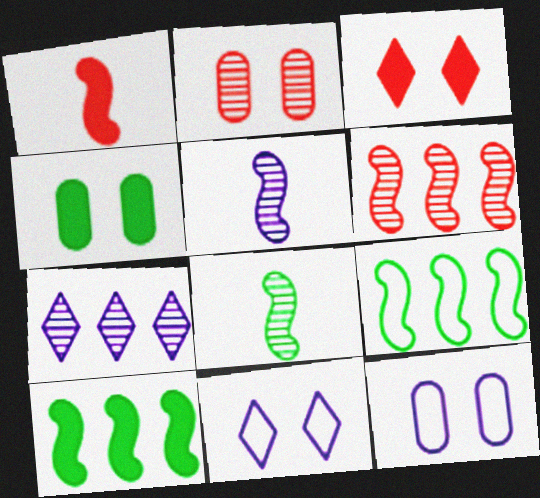[[2, 4, 12], 
[2, 7, 8]]